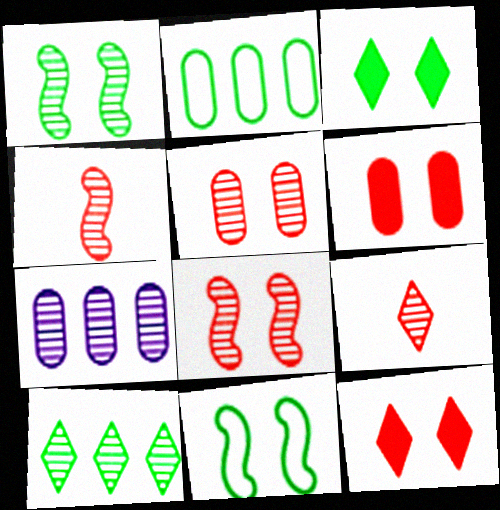[[1, 7, 9]]